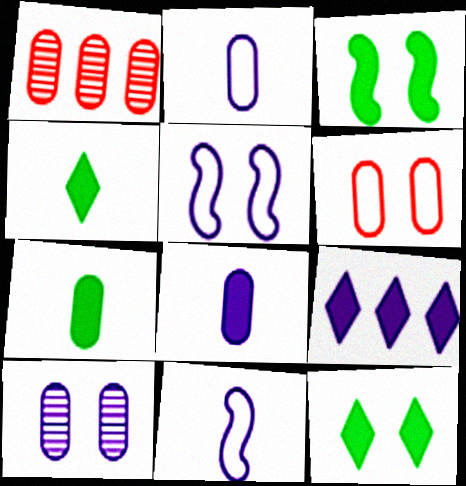[[1, 4, 5], 
[1, 11, 12], 
[9, 10, 11]]